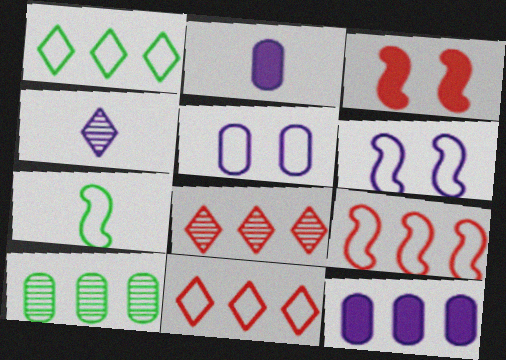[[4, 6, 12], 
[5, 7, 11], 
[6, 7, 9]]